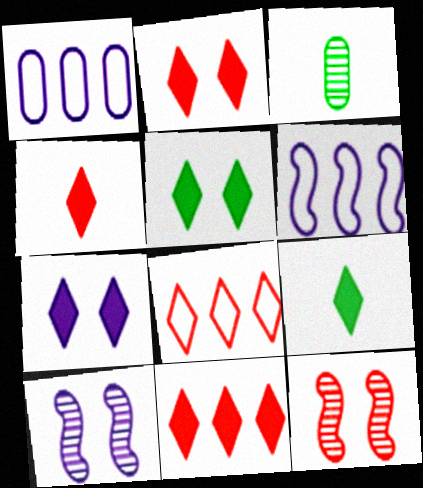[[1, 9, 12], 
[2, 3, 6], 
[2, 4, 11], 
[2, 5, 7], 
[7, 9, 11]]